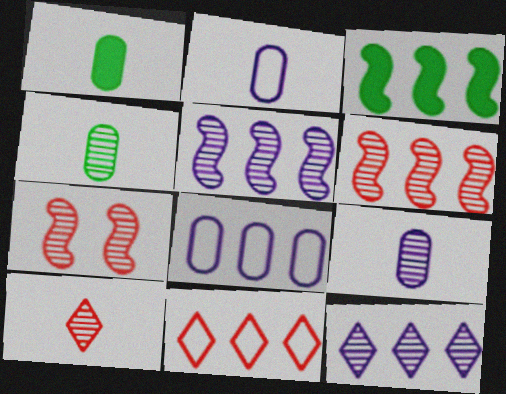[[4, 7, 12]]